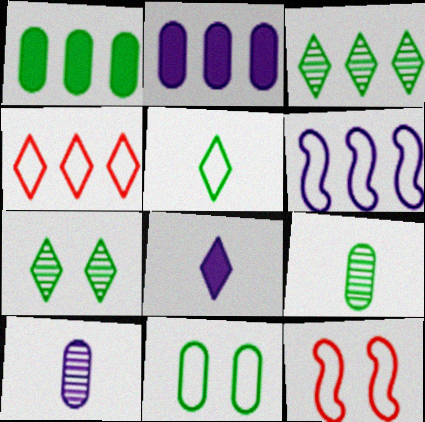[[1, 9, 11], 
[4, 7, 8]]